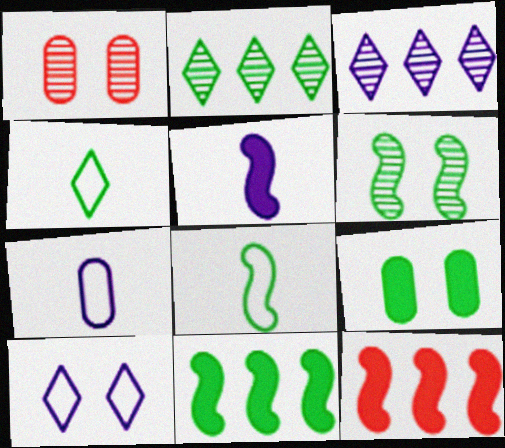[[2, 8, 9], 
[6, 8, 11]]